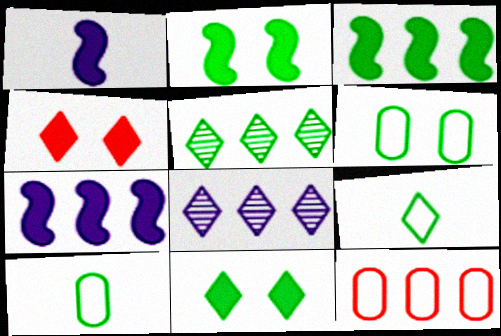[[2, 5, 10], 
[3, 8, 12], 
[4, 8, 9], 
[5, 7, 12], 
[5, 9, 11]]